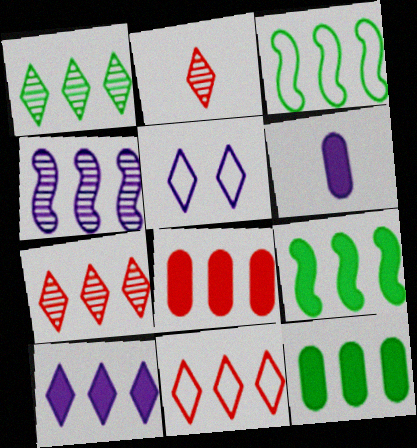[[1, 3, 12], 
[1, 10, 11], 
[4, 5, 6], 
[4, 11, 12], 
[8, 9, 10]]